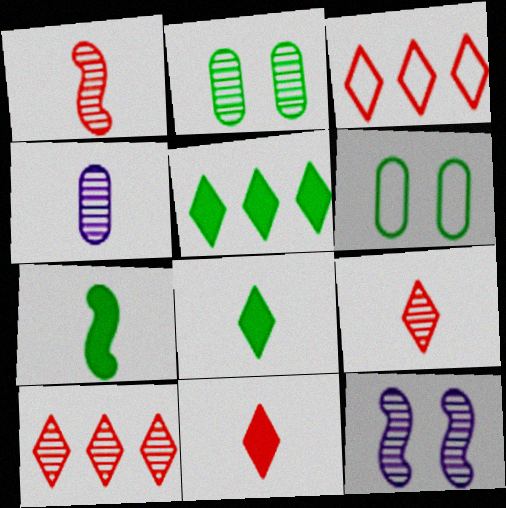[]